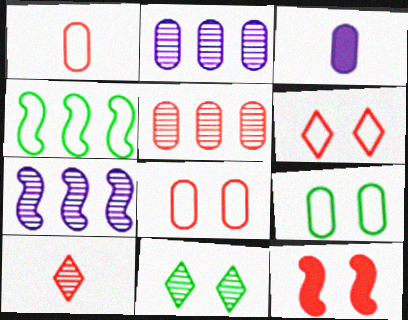[[3, 5, 9]]